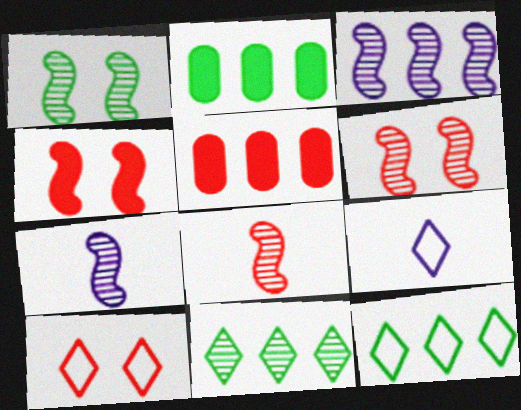[[1, 3, 8], 
[1, 5, 9], 
[2, 6, 9], 
[2, 7, 10], 
[3, 5, 12], 
[5, 8, 10], 
[9, 10, 12]]